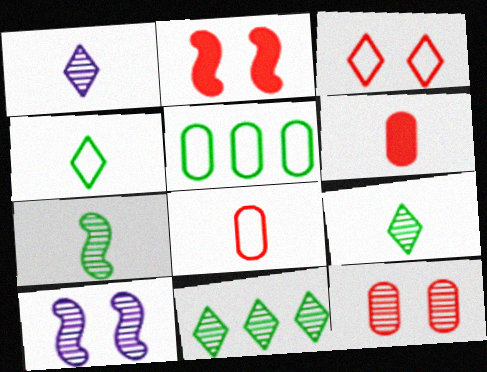[[1, 2, 5], 
[2, 3, 12]]